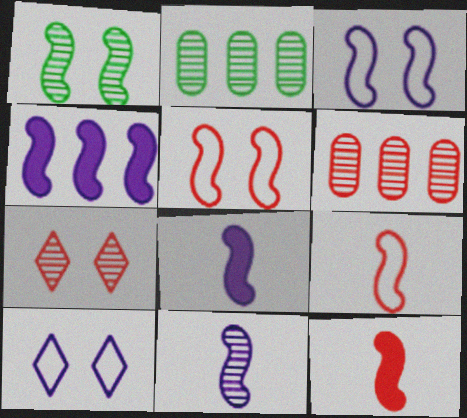[[1, 4, 9], 
[2, 7, 11], 
[2, 10, 12], 
[3, 4, 11]]